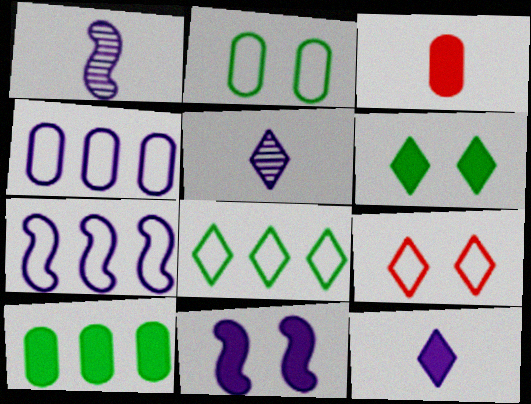[[1, 7, 11], 
[1, 9, 10], 
[4, 5, 11]]